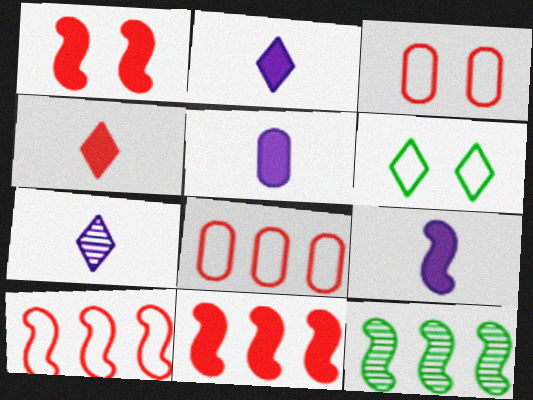[[2, 3, 12], 
[2, 5, 9]]